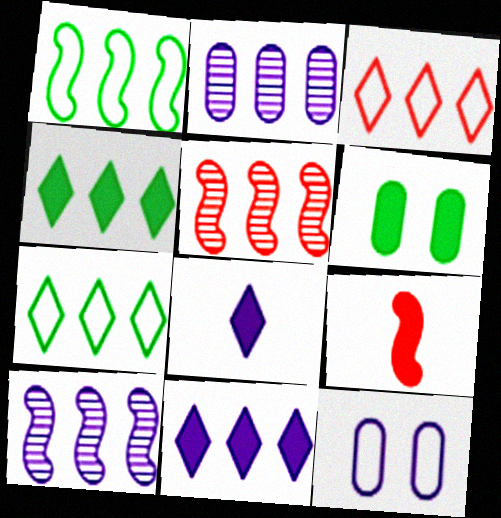[[6, 9, 11], 
[8, 10, 12]]